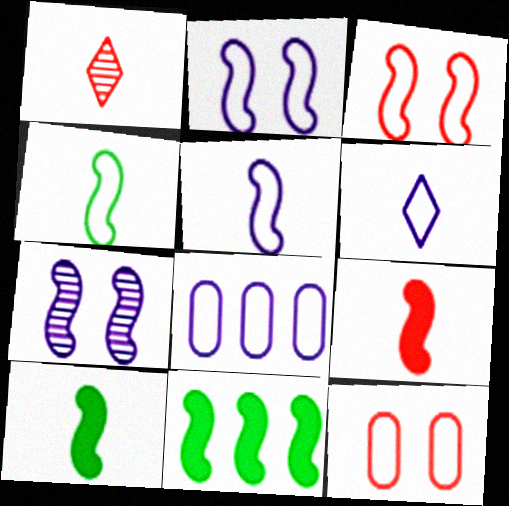[[2, 6, 8]]